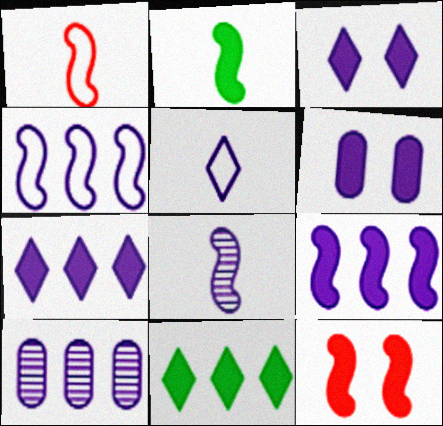[[1, 2, 8], 
[2, 9, 12], 
[4, 7, 10]]